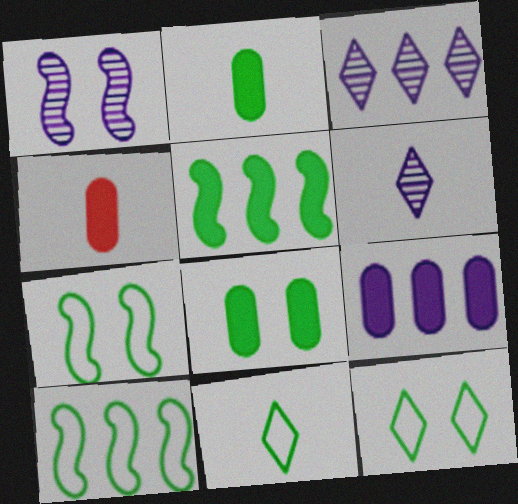[[3, 4, 7], 
[4, 8, 9]]